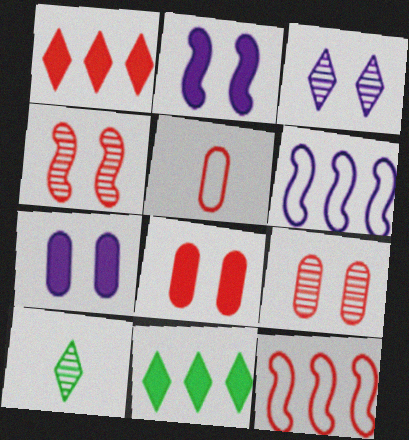[[1, 4, 5], 
[6, 8, 10], 
[7, 10, 12]]